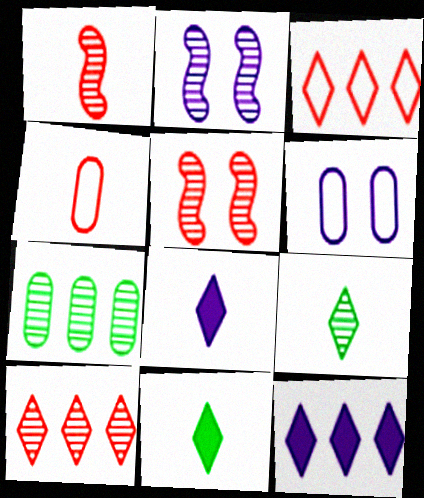[]